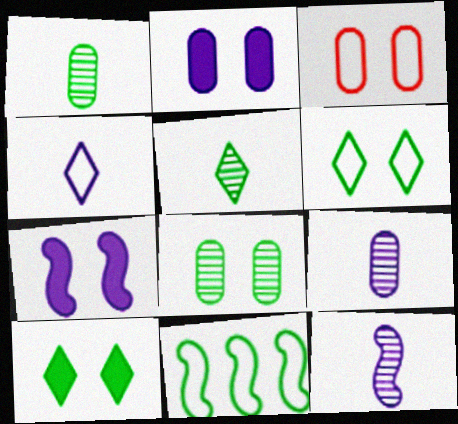[[1, 10, 11], 
[2, 3, 8], 
[3, 4, 11]]